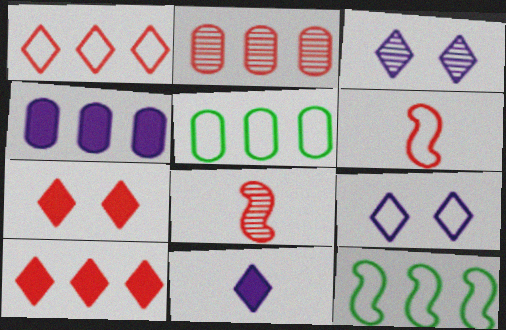[[2, 4, 5], 
[2, 6, 7], 
[5, 6, 9]]